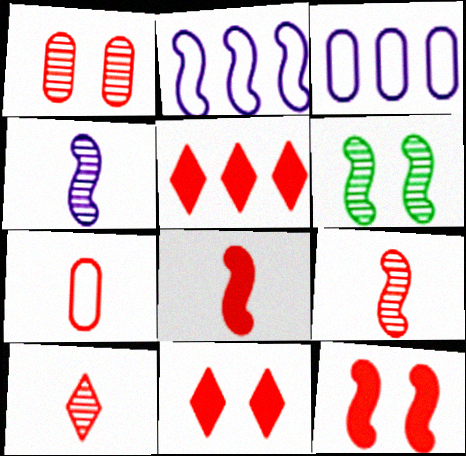[[2, 6, 8], 
[7, 8, 10]]